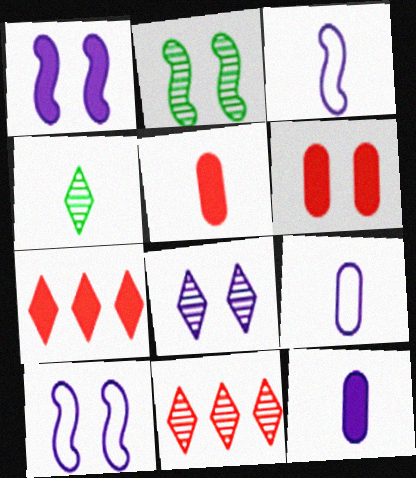[[2, 7, 9], 
[3, 4, 5], 
[4, 8, 11]]